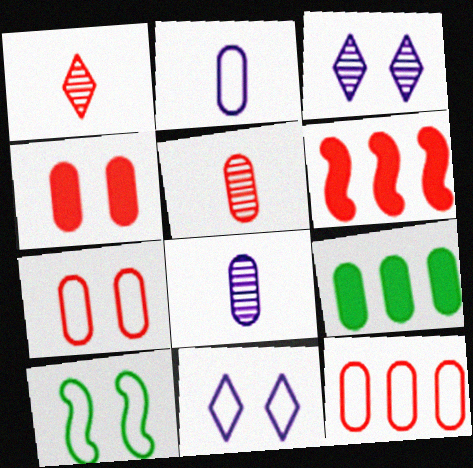[[1, 6, 7], 
[3, 4, 10], 
[4, 5, 12], 
[7, 8, 9], 
[7, 10, 11]]